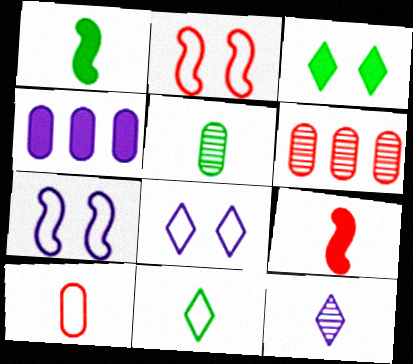[[1, 5, 11], 
[1, 6, 8], 
[1, 10, 12], 
[3, 4, 9], 
[4, 7, 12]]